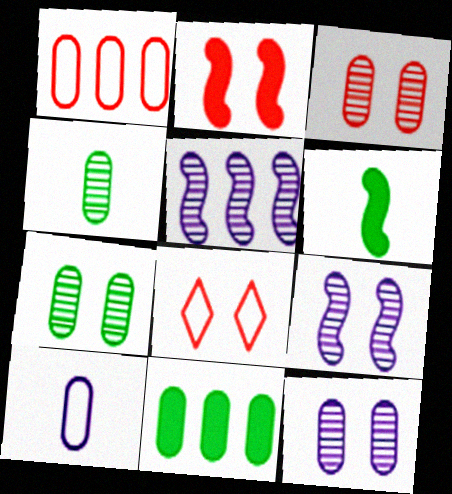[[2, 3, 8], 
[3, 7, 12], 
[3, 10, 11]]